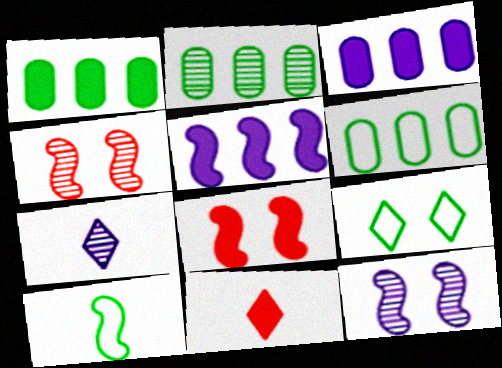[[1, 2, 6], 
[2, 4, 7], 
[4, 5, 10], 
[6, 7, 8], 
[6, 9, 10], 
[6, 11, 12]]